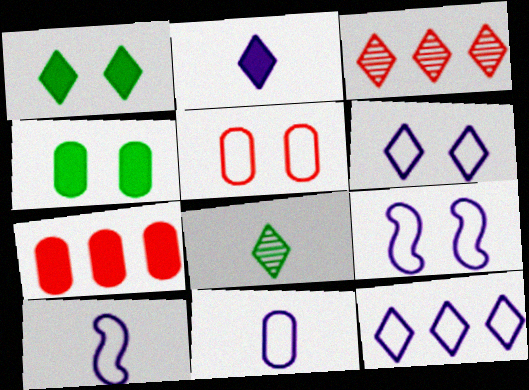[[3, 4, 10], 
[7, 8, 9], 
[9, 11, 12]]